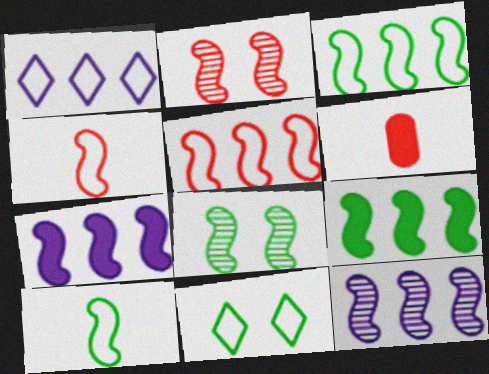[[1, 6, 8], 
[2, 7, 10], 
[4, 7, 8], 
[5, 9, 12], 
[6, 11, 12], 
[8, 9, 10]]